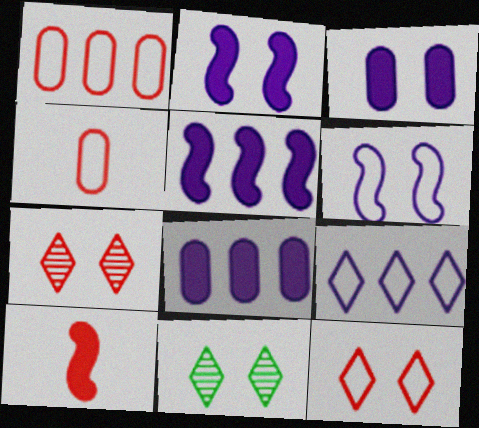[[1, 7, 10], 
[4, 5, 11]]